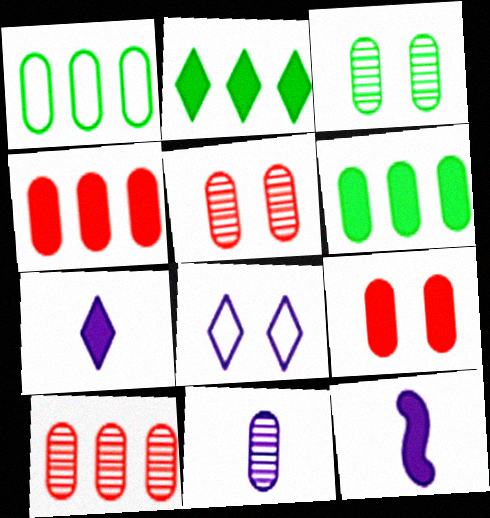[[1, 9, 11], 
[2, 9, 12], 
[3, 10, 11]]